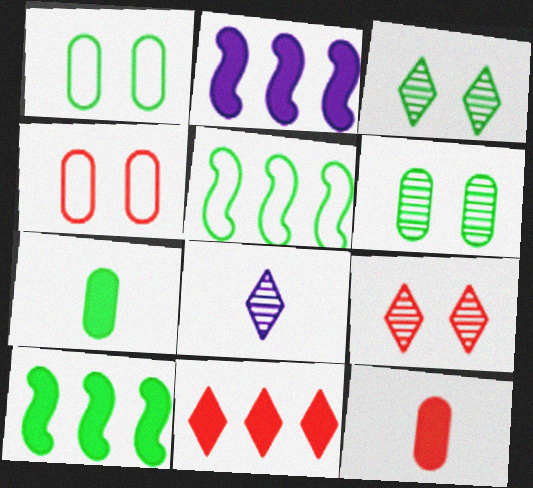[[3, 5, 7], 
[4, 8, 10]]